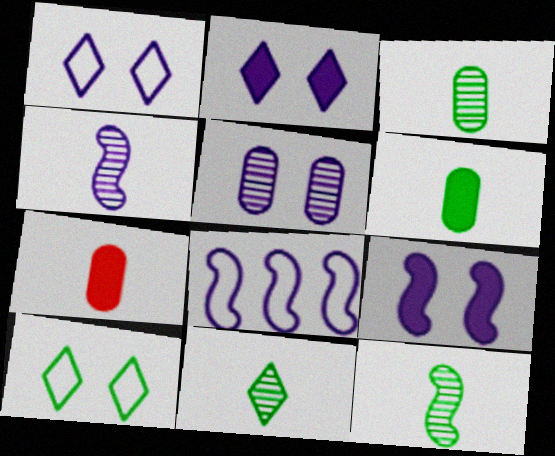[[1, 5, 9], 
[3, 11, 12], 
[4, 8, 9]]